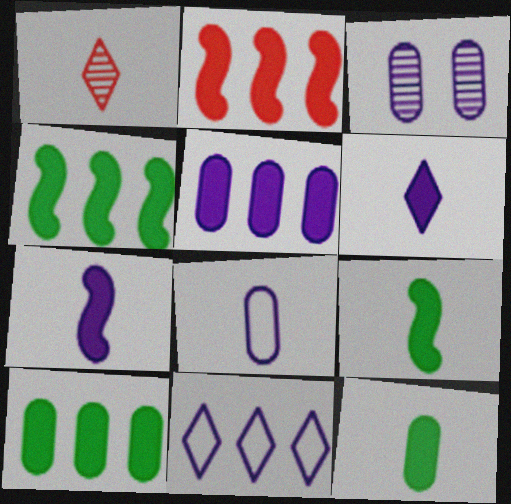[[1, 8, 9], 
[3, 5, 8], 
[3, 7, 11]]